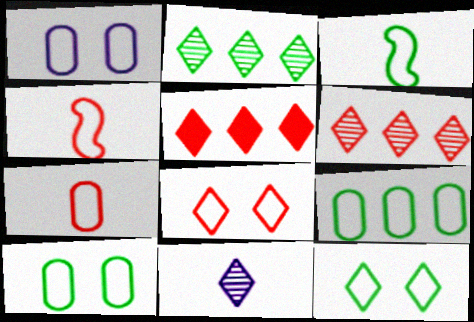[[1, 7, 9], 
[3, 9, 12], 
[5, 11, 12]]